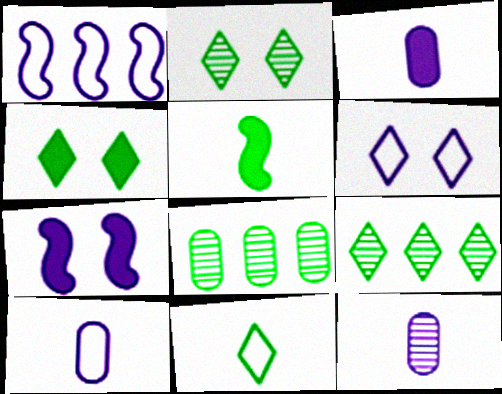[[1, 6, 10], 
[3, 10, 12], 
[4, 9, 11]]